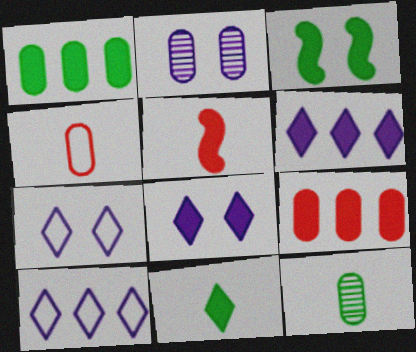[[1, 2, 4], 
[1, 3, 11], 
[1, 5, 8]]